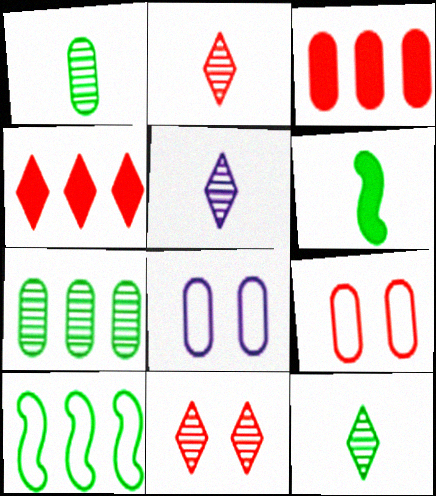[[1, 3, 8], 
[2, 5, 12]]